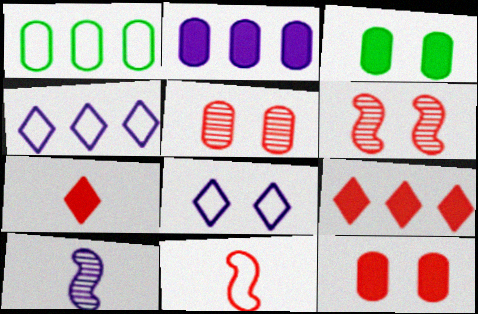[[1, 8, 11], 
[2, 8, 10], 
[3, 6, 8], 
[5, 9, 11]]